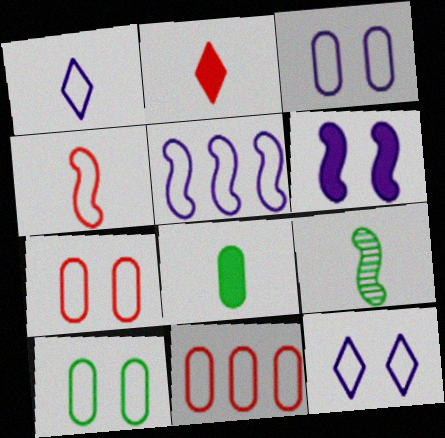[[1, 3, 5], 
[3, 7, 10]]